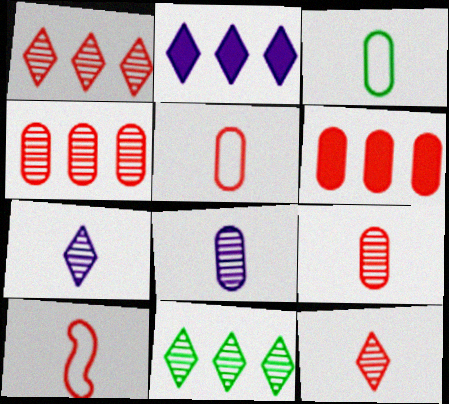[]